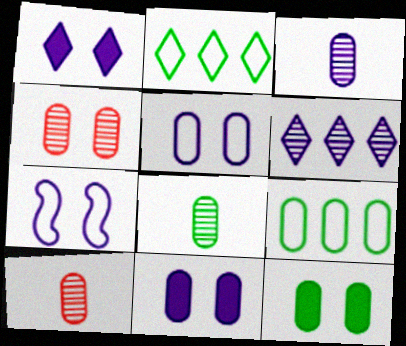[[3, 8, 10], 
[4, 5, 12], 
[8, 9, 12], 
[9, 10, 11]]